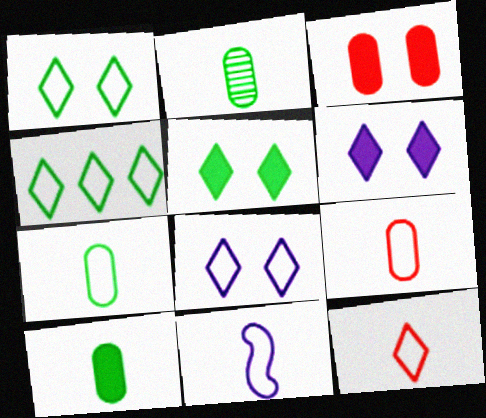[[2, 7, 10], 
[4, 8, 12], 
[7, 11, 12]]